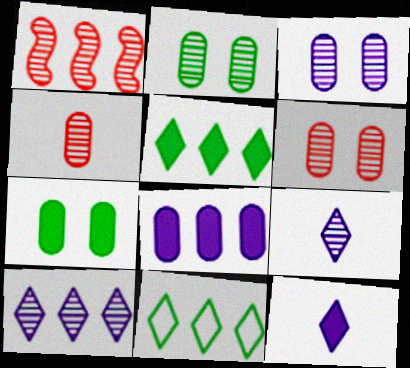[[1, 2, 9], 
[1, 8, 11], 
[2, 3, 6]]